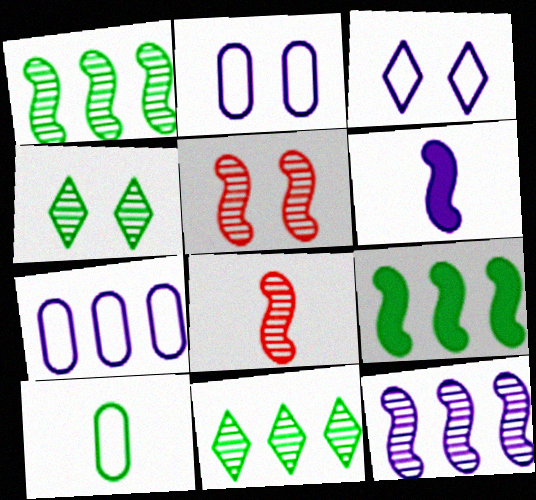[[4, 9, 10]]